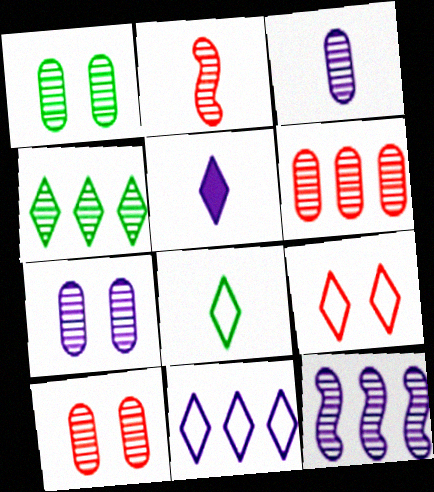[[1, 3, 6], 
[1, 7, 10], 
[2, 4, 7], 
[4, 5, 9], 
[4, 6, 12], 
[8, 9, 11]]